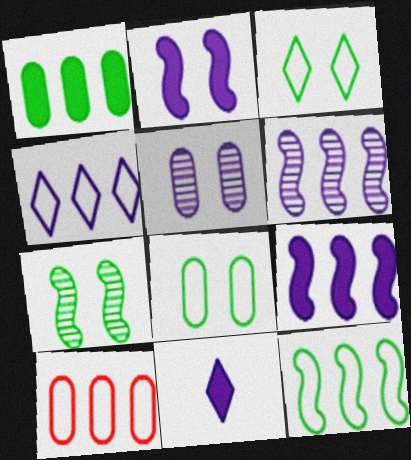[[4, 10, 12], 
[7, 10, 11]]